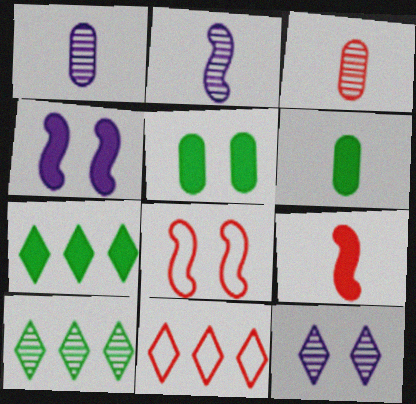[[1, 7, 8], 
[2, 5, 11], 
[5, 8, 12]]